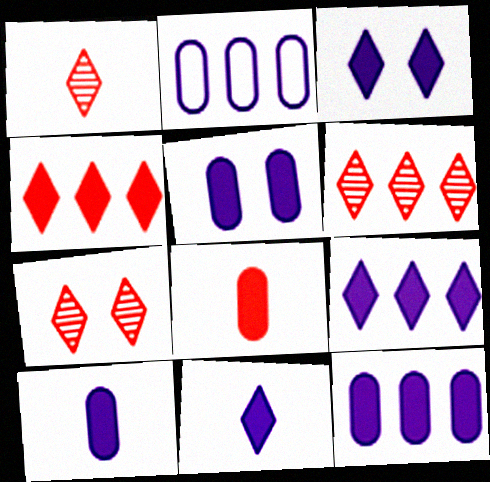[[1, 6, 7], 
[3, 9, 11], 
[5, 10, 12]]